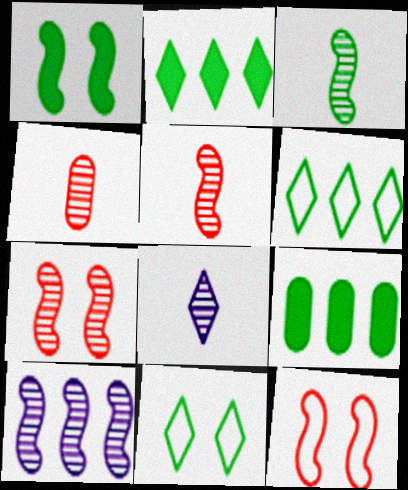[[3, 4, 8], 
[3, 7, 10], 
[3, 9, 11], 
[8, 9, 12]]